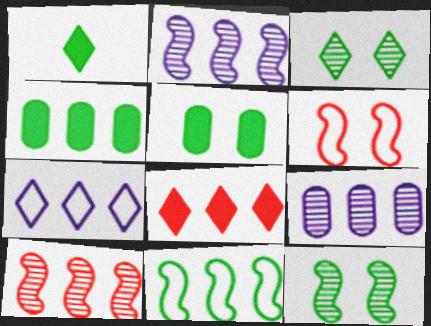[[1, 6, 9], 
[4, 7, 10], 
[8, 9, 11]]